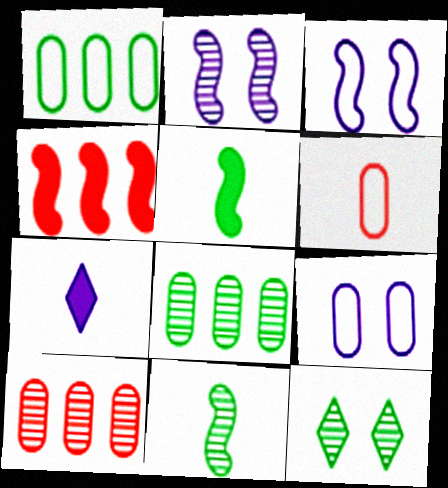[[1, 5, 12], 
[1, 6, 9], 
[3, 4, 11], 
[6, 7, 11], 
[8, 11, 12]]